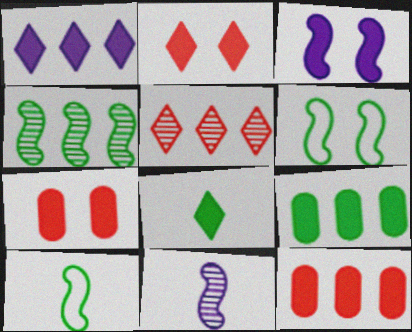[[1, 2, 8], 
[3, 8, 12]]